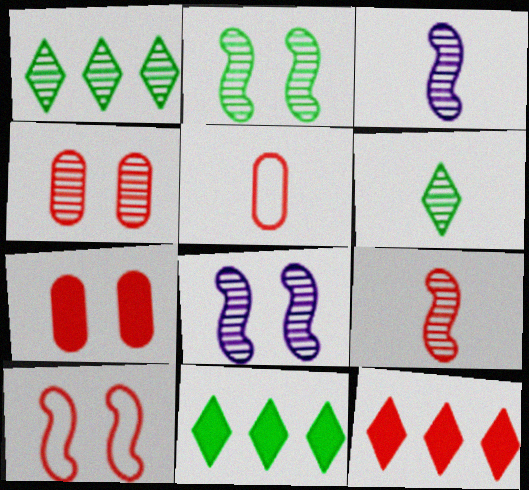[[1, 3, 4], 
[5, 8, 11]]